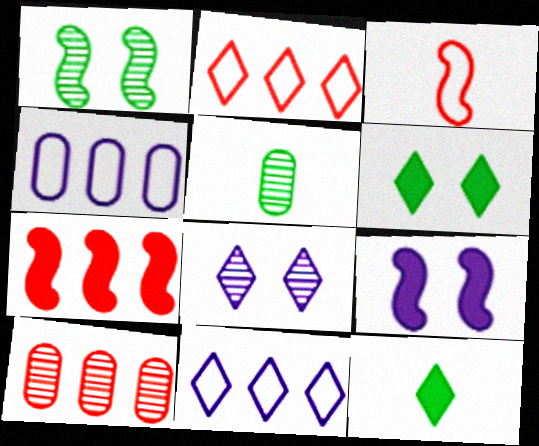[[2, 5, 9], 
[2, 7, 10], 
[2, 8, 12]]